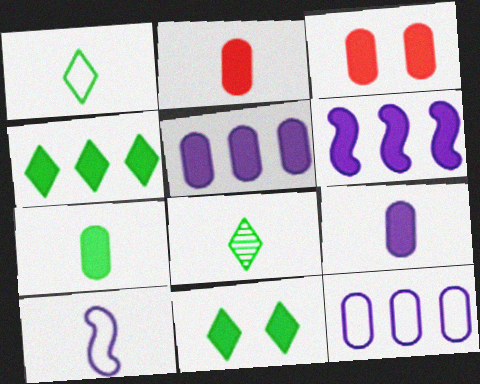[[2, 6, 11], 
[2, 7, 9], 
[2, 8, 10], 
[3, 5, 7]]